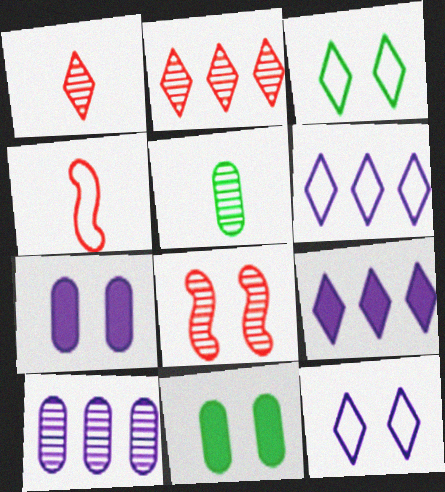[[1, 3, 9], 
[3, 7, 8], 
[8, 11, 12]]